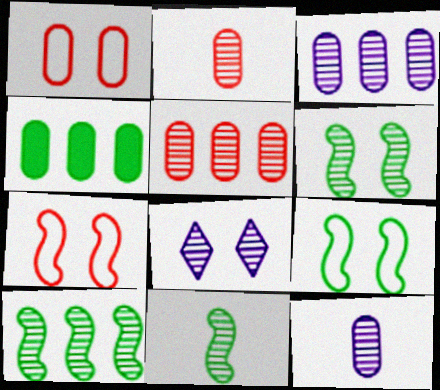[[1, 4, 12], 
[2, 8, 10], 
[5, 8, 11], 
[6, 10, 11]]